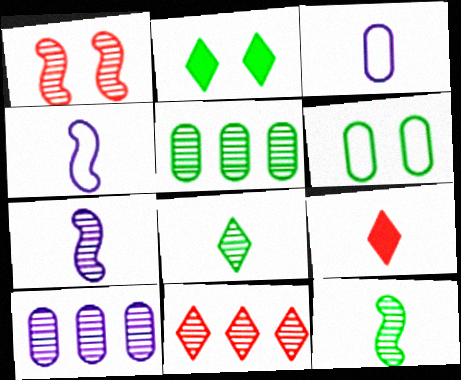[[1, 8, 10], 
[3, 9, 12]]